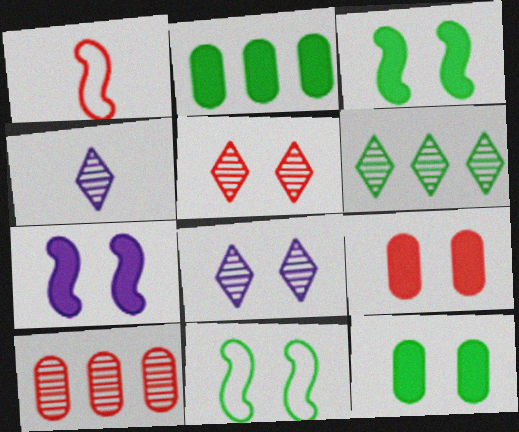[[1, 2, 8], 
[4, 5, 6], 
[8, 9, 11]]